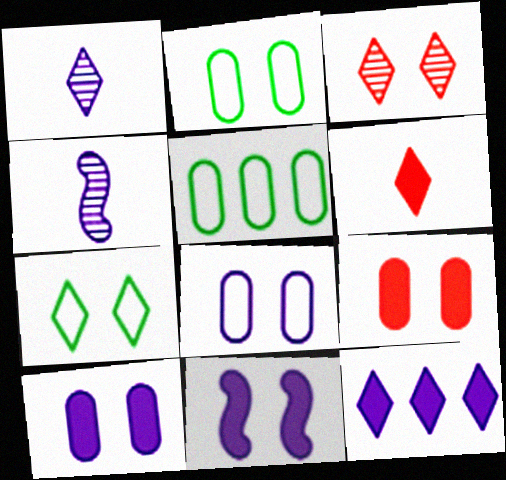[[2, 3, 11], 
[4, 8, 12]]